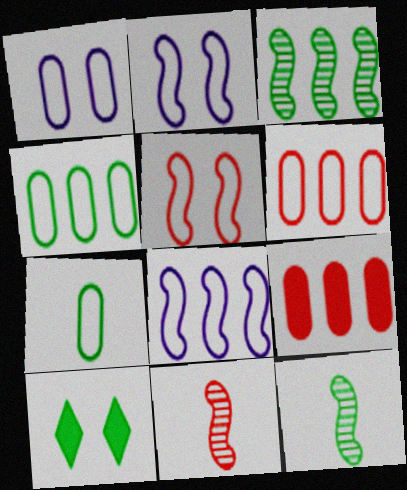[[1, 6, 7], 
[3, 7, 10], 
[4, 10, 12]]